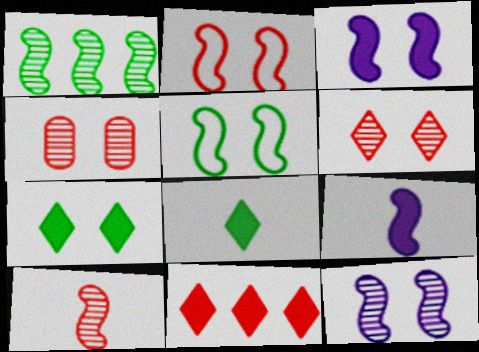[[1, 2, 9], 
[1, 10, 12]]